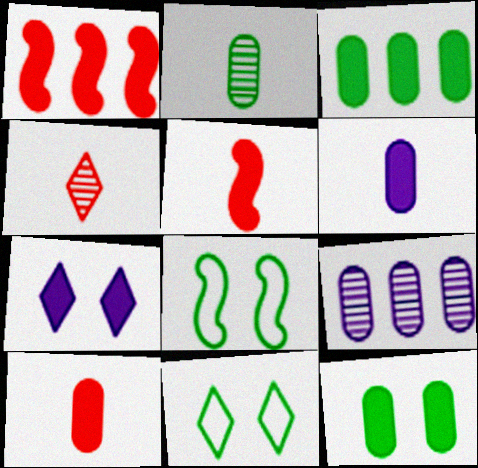[[3, 5, 7], 
[5, 9, 11]]